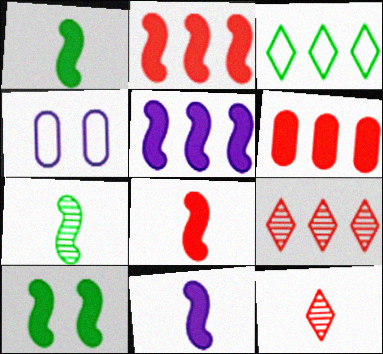[[1, 4, 9], 
[1, 8, 11], 
[2, 10, 11], 
[5, 8, 10]]